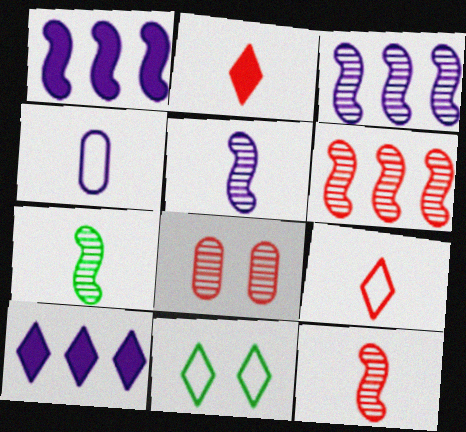[[2, 4, 7], 
[5, 7, 12]]